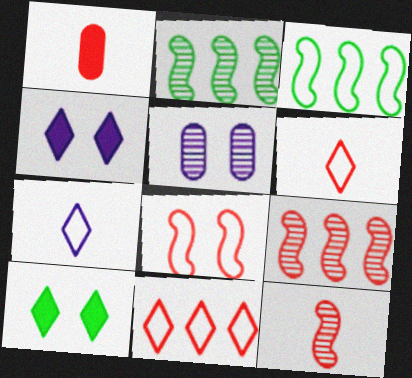[[1, 6, 12], 
[5, 8, 10]]